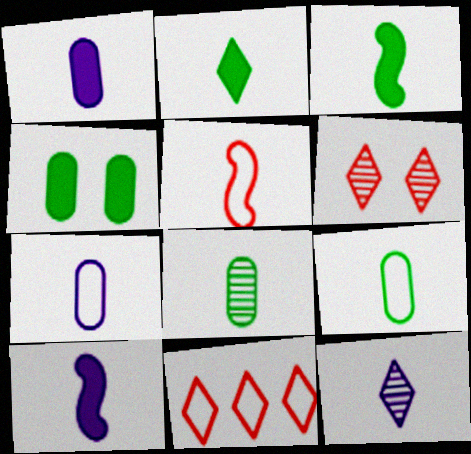[[7, 10, 12]]